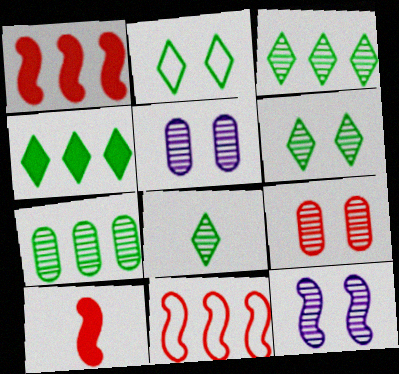[[2, 4, 8], 
[3, 6, 8], 
[6, 9, 12]]